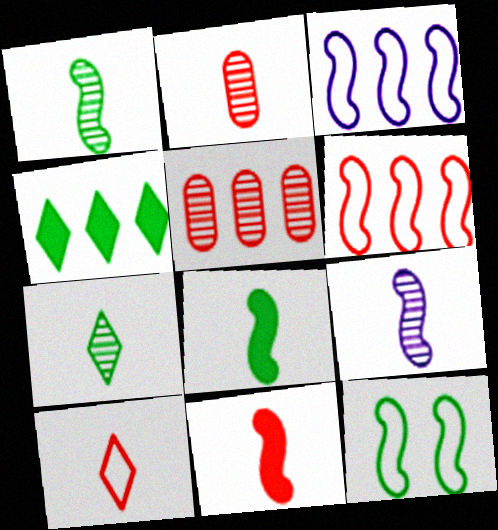[[2, 7, 9], 
[2, 10, 11], 
[3, 4, 5]]